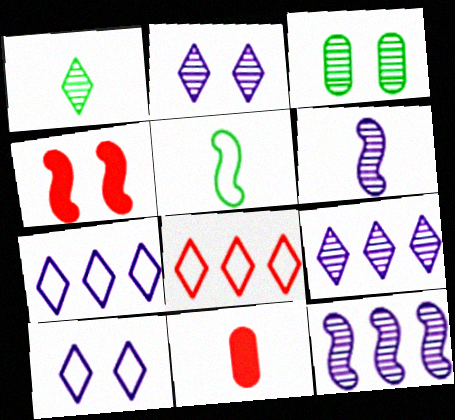[[3, 4, 10], 
[4, 5, 12]]